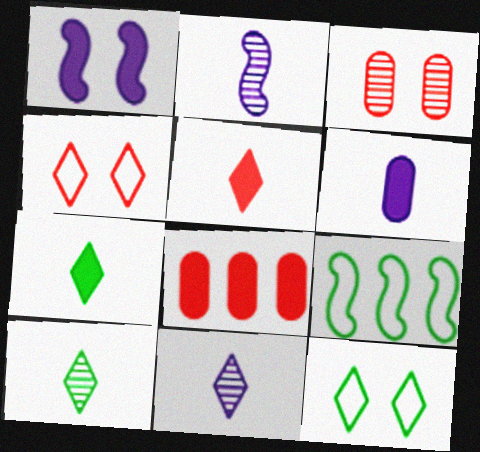[[1, 3, 12], 
[1, 7, 8], 
[2, 8, 12]]